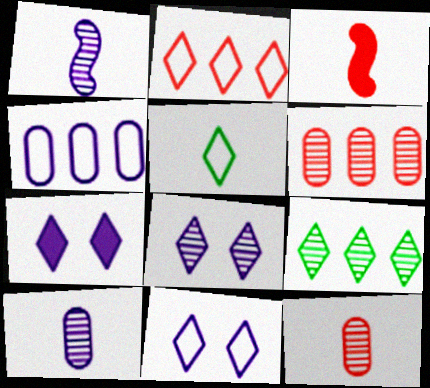[[1, 4, 7], 
[2, 5, 11], 
[3, 5, 10], 
[7, 8, 11]]